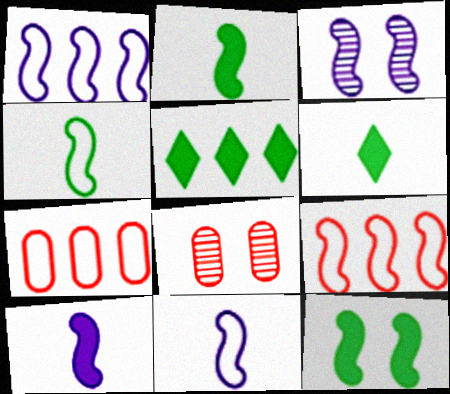[[1, 3, 10], 
[1, 6, 8], 
[2, 3, 9], 
[3, 6, 7], 
[5, 8, 11]]